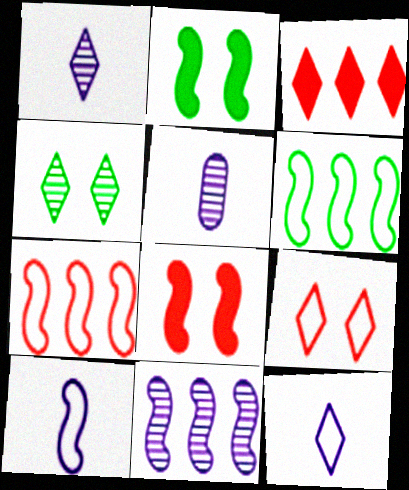[[3, 4, 12]]